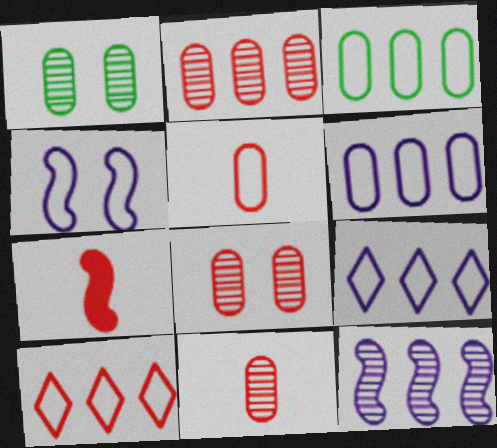[[1, 7, 9], 
[2, 8, 11], 
[7, 8, 10]]